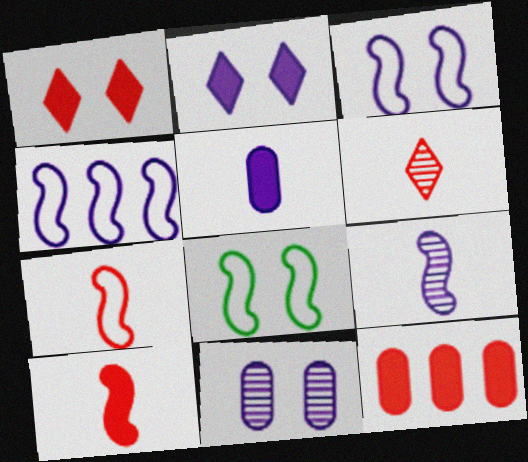[[1, 8, 11], 
[1, 10, 12], 
[2, 3, 11], 
[4, 7, 8]]